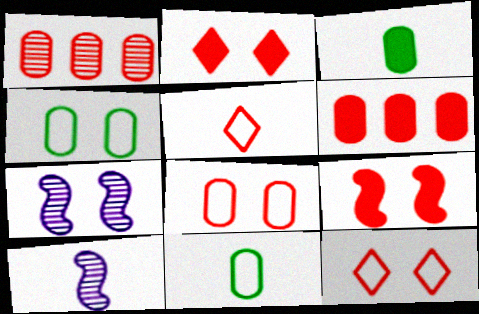[[1, 5, 9], 
[2, 4, 7], 
[3, 5, 10]]